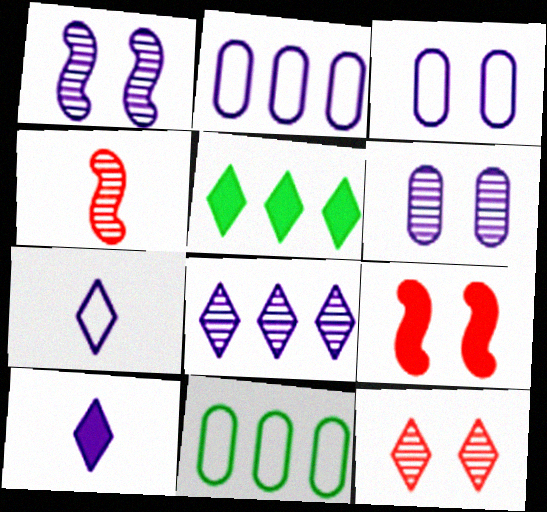[[1, 2, 10], 
[3, 4, 5], 
[5, 7, 12]]